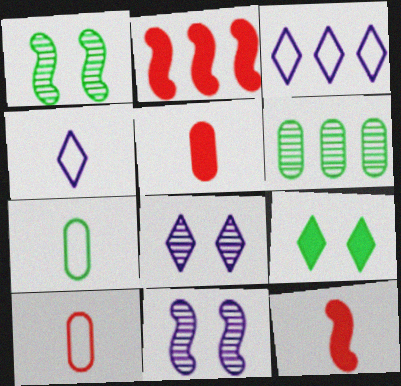[[1, 3, 5], 
[2, 3, 6], 
[2, 7, 8]]